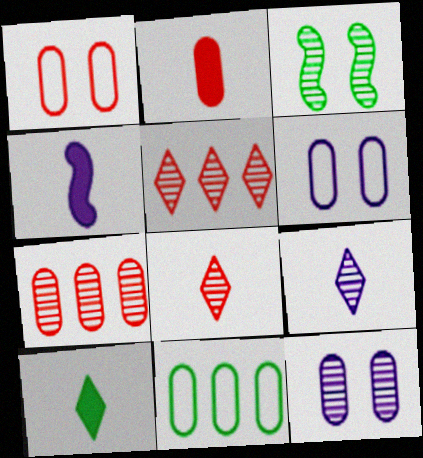[[1, 2, 7], 
[2, 4, 10], 
[2, 11, 12], 
[3, 7, 9], 
[3, 10, 11]]